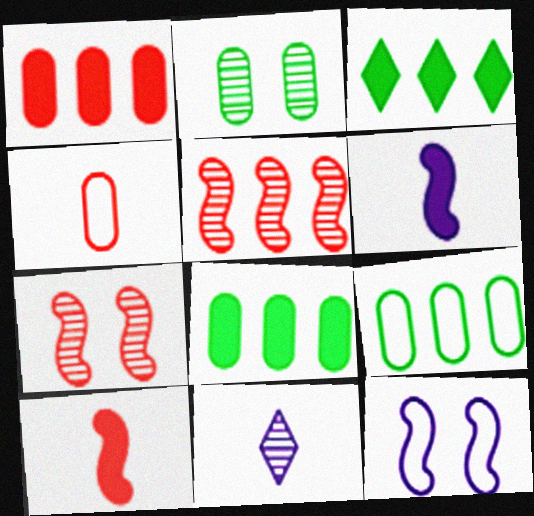[[2, 5, 11]]